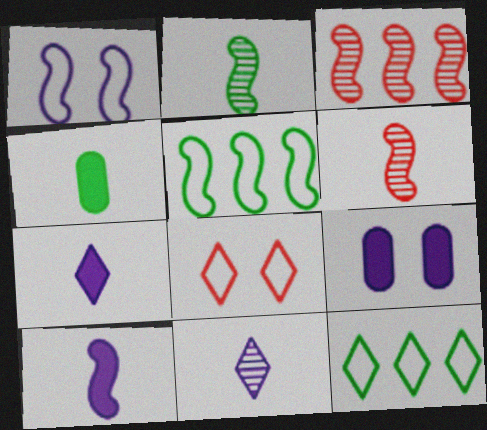[[6, 9, 12]]